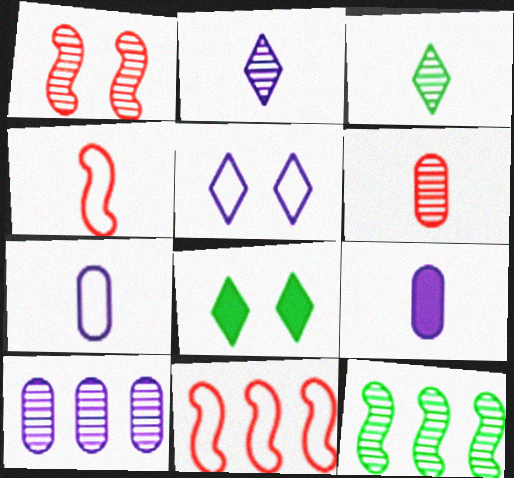[[1, 3, 10], 
[3, 4, 9], 
[4, 8, 10]]